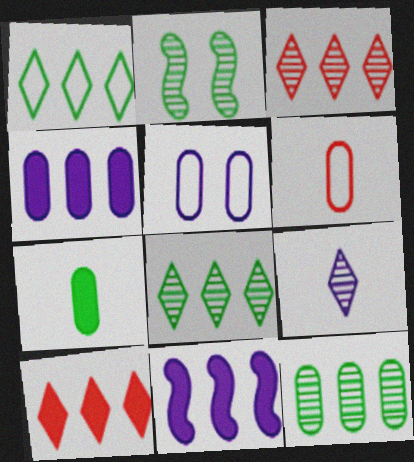[[1, 2, 7], 
[5, 9, 11]]